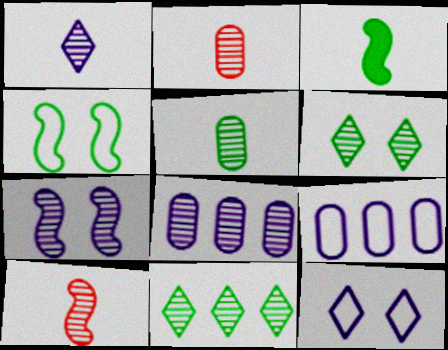[[1, 5, 10], 
[1, 7, 8], 
[2, 7, 11], 
[6, 8, 10]]